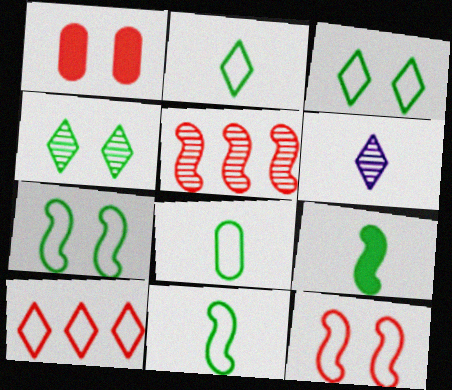[[2, 8, 11]]